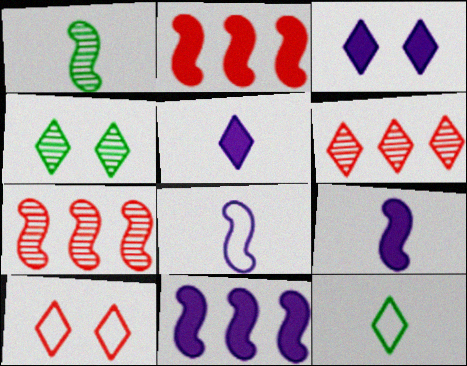[[3, 4, 10], 
[3, 6, 12]]